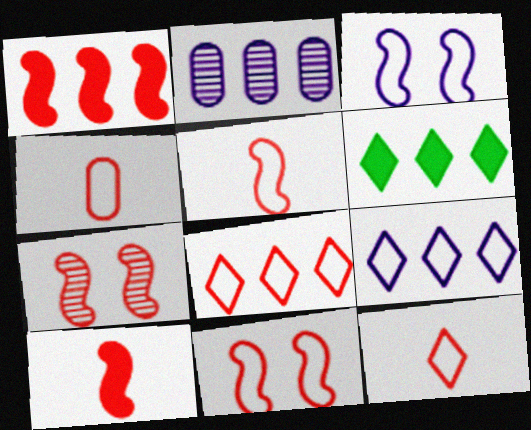[[1, 5, 7], 
[4, 5, 12], 
[4, 8, 11]]